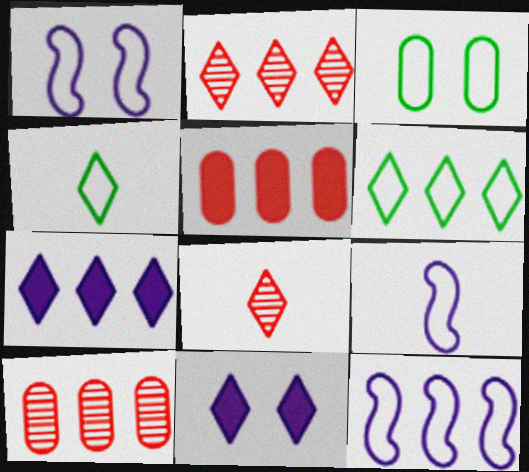[[1, 9, 12], 
[2, 4, 11], 
[2, 6, 7], 
[6, 8, 11]]